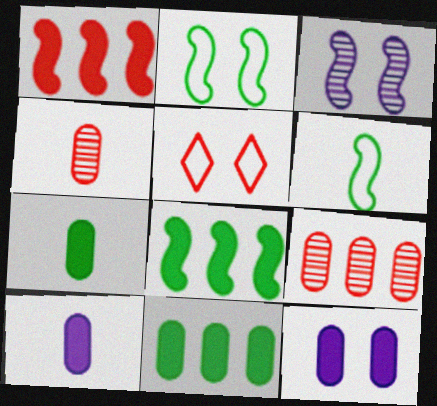[[1, 3, 6], 
[1, 4, 5]]